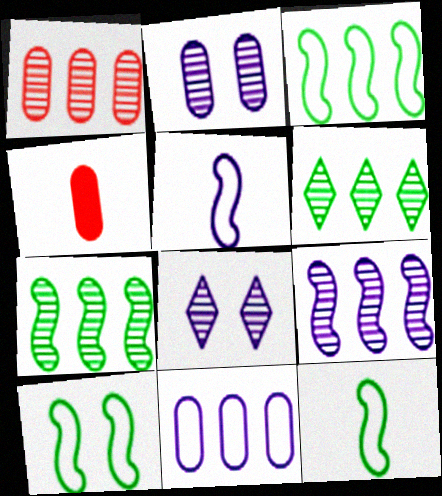[[1, 6, 9], 
[3, 4, 8], 
[3, 10, 12]]